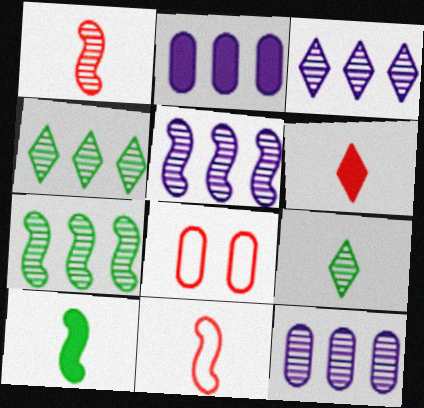[[3, 5, 12], 
[3, 8, 10]]